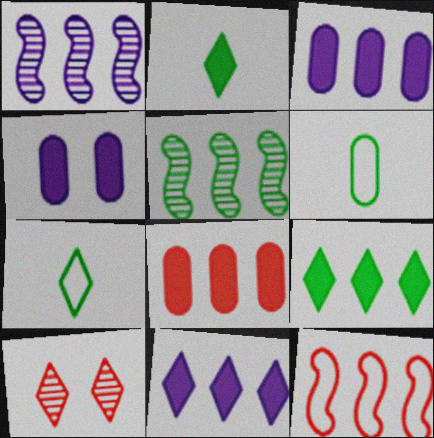[[7, 10, 11]]